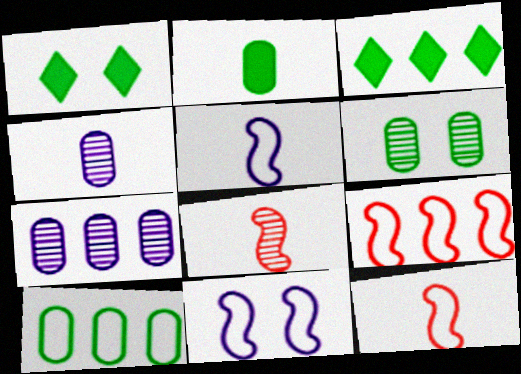[[1, 4, 9], 
[1, 7, 12], 
[2, 6, 10], 
[3, 7, 9]]